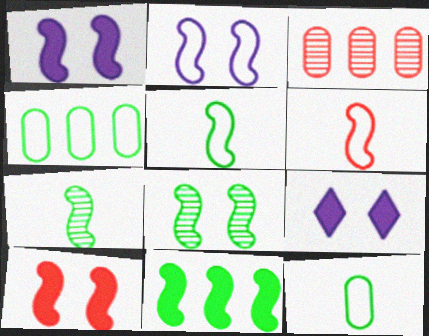[[2, 8, 10], 
[3, 5, 9], 
[5, 8, 11]]